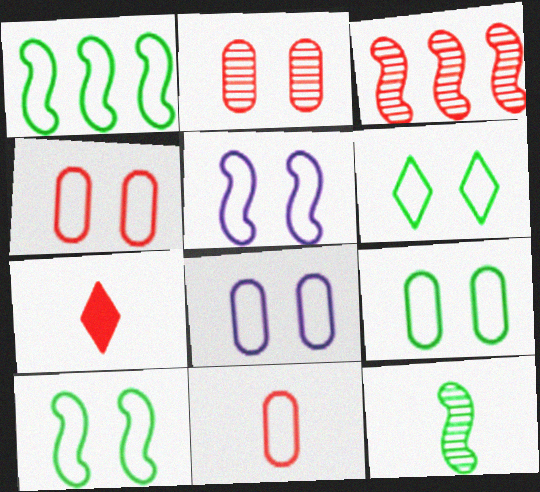[[3, 4, 7], 
[4, 5, 6], 
[4, 8, 9], 
[6, 9, 10]]